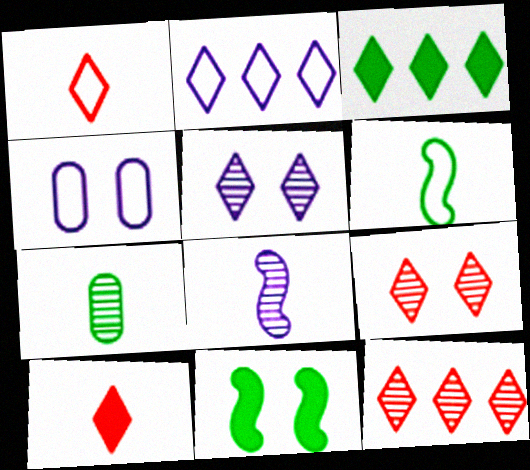[[1, 3, 5], 
[2, 3, 12], 
[4, 9, 11]]